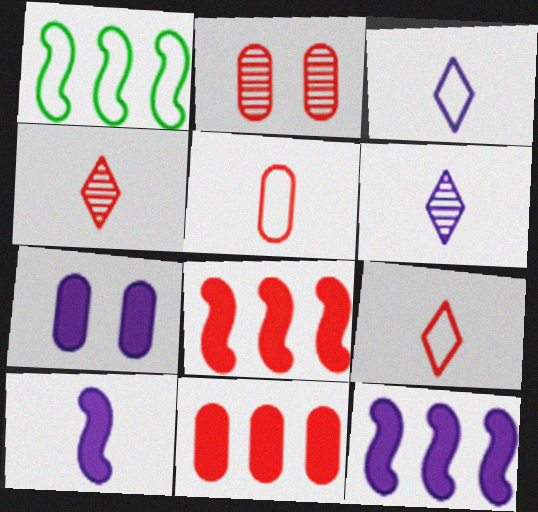[[1, 4, 7], 
[2, 5, 11], 
[2, 8, 9]]